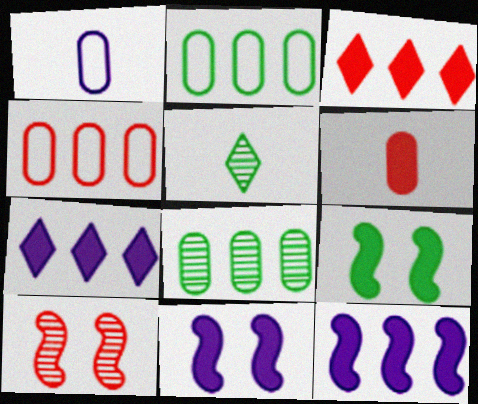[[2, 5, 9], 
[4, 5, 11], 
[6, 7, 9]]